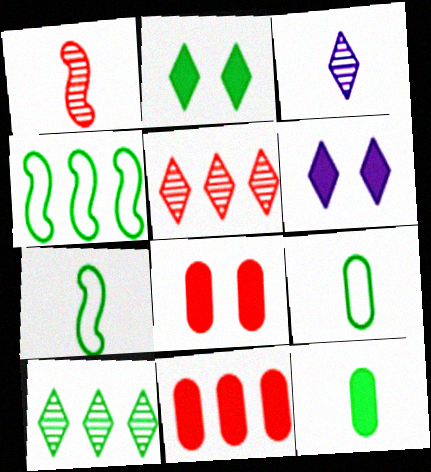[[3, 4, 8]]